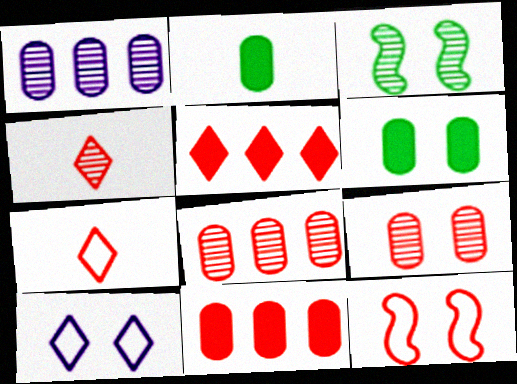[[1, 3, 4], 
[4, 11, 12]]